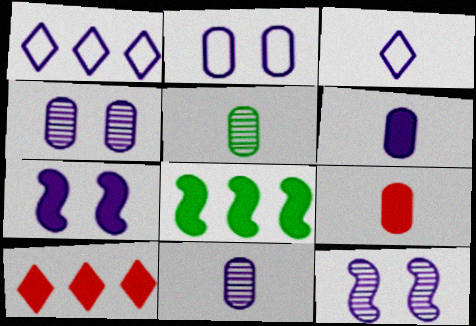[[1, 6, 12], 
[1, 7, 11]]